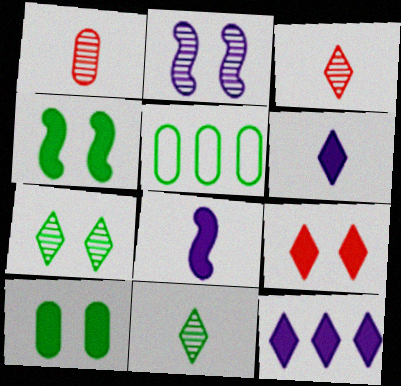[[4, 5, 11]]